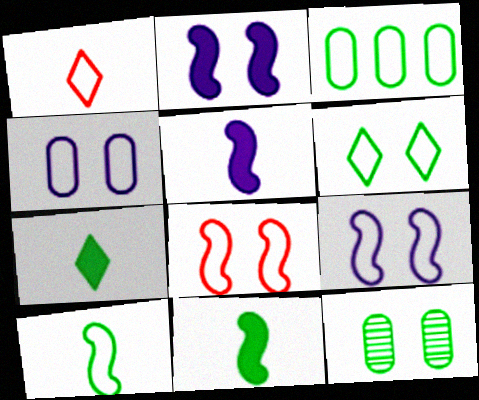[[1, 3, 9], 
[3, 6, 10], 
[4, 6, 8]]